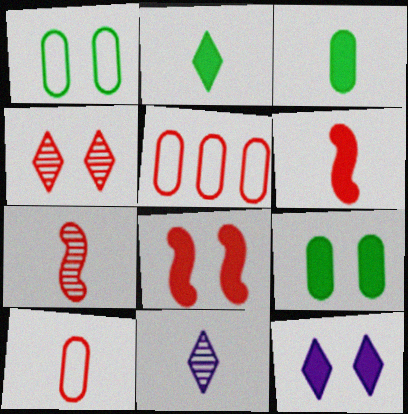[[4, 5, 6], 
[8, 9, 12]]